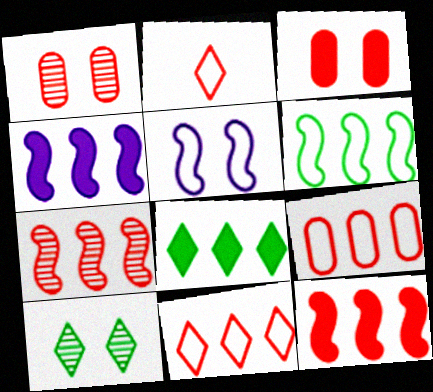[[1, 2, 12], 
[2, 3, 7], 
[3, 5, 10], 
[4, 6, 7]]